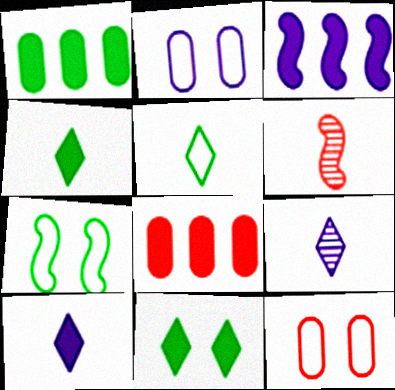[[2, 3, 9], 
[3, 6, 7], 
[7, 8, 9]]